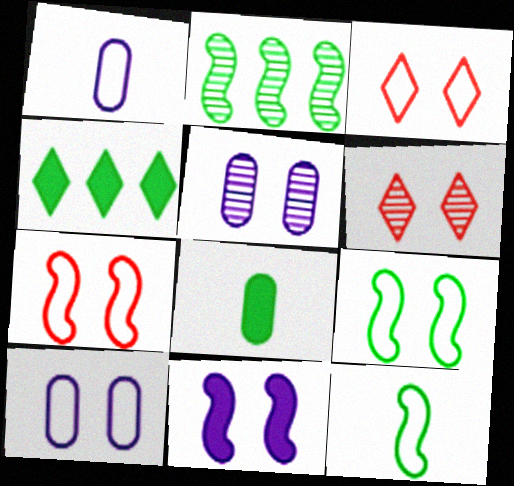[[3, 9, 10]]